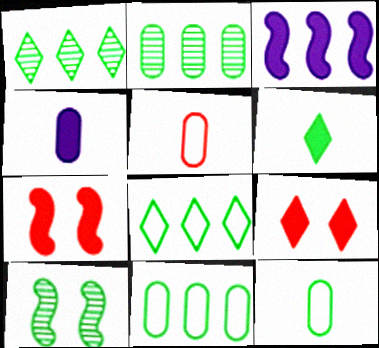[[6, 10, 11]]